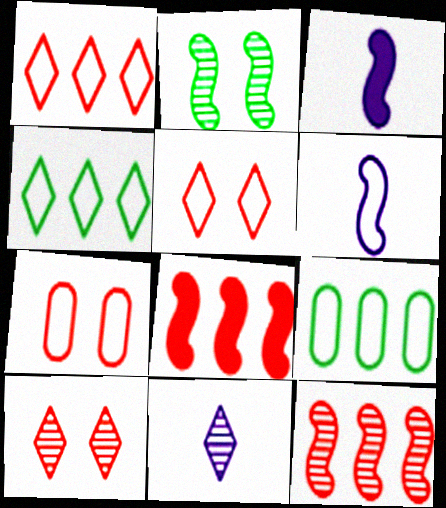[[2, 6, 8], 
[3, 9, 10], 
[4, 6, 7], 
[5, 6, 9]]